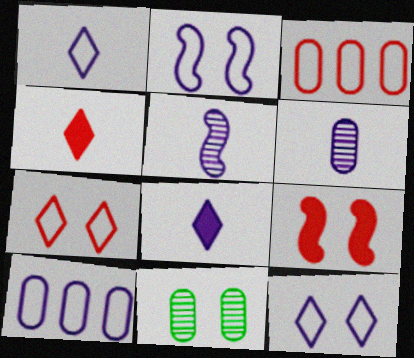[[1, 2, 10], 
[9, 11, 12]]